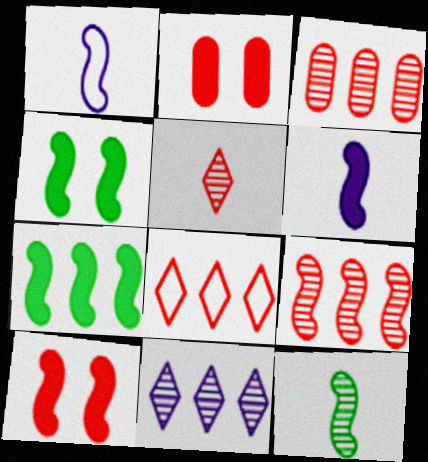[[1, 4, 9], 
[6, 7, 10]]